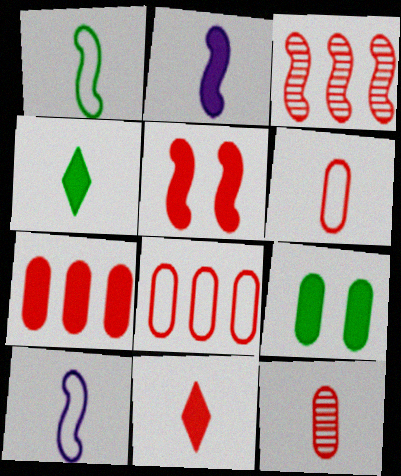[[4, 10, 12], 
[5, 7, 11]]